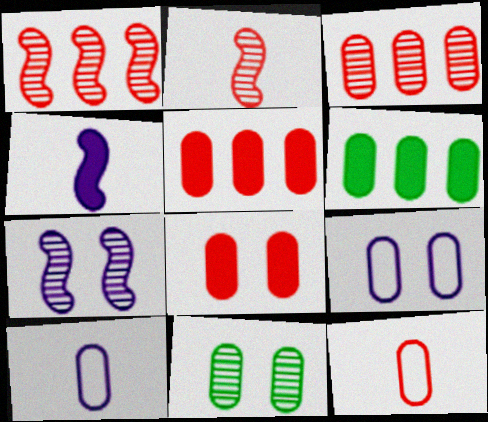[[3, 8, 12], 
[5, 10, 11], 
[8, 9, 11]]